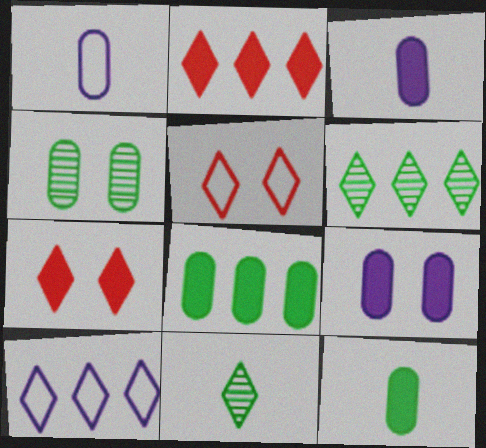[[2, 6, 10], 
[7, 10, 11]]